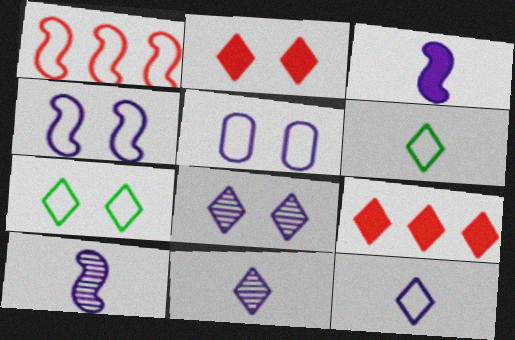[[1, 5, 6], 
[2, 7, 8], 
[6, 8, 9], 
[7, 9, 11]]